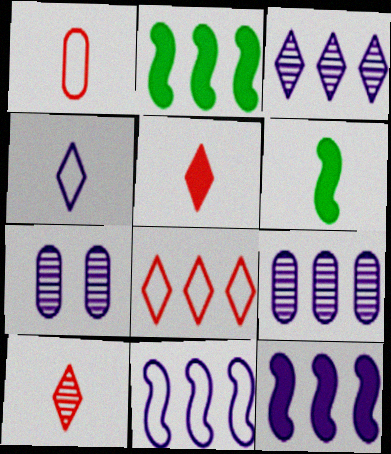[[2, 8, 9], 
[4, 7, 12], 
[6, 7, 8]]